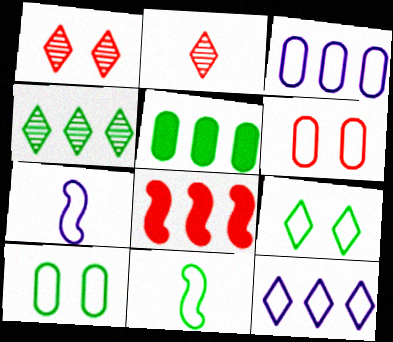[[1, 5, 7], 
[2, 6, 8], 
[3, 4, 8], 
[6, 11, 12]]